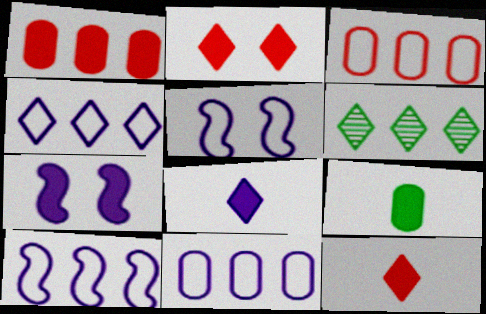[[1, 6, 10], 
[4, 10, 11]]